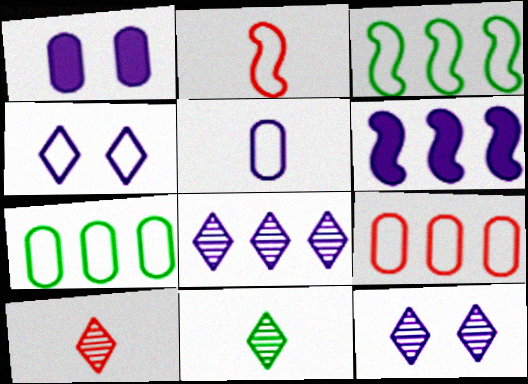[[1, 3, 10], 
[2, 4, 7], 
[5, 6, 12]]